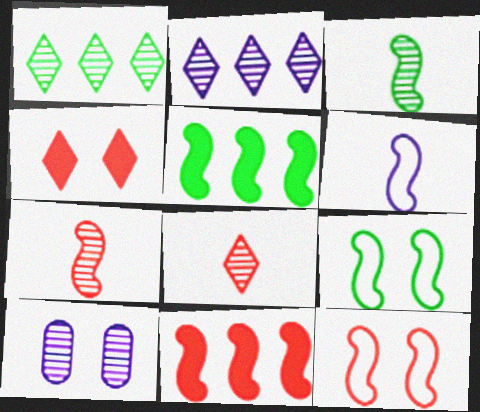[[1, 7, 10], 
[3, 5, 9], 
[4, 9, 10], 
[7, 11, 12]]